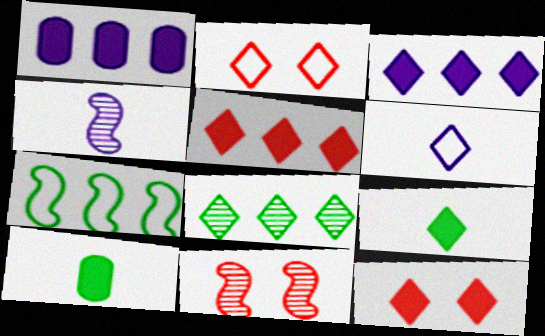[[3, 9, 12], 
[6, 8, 12]]